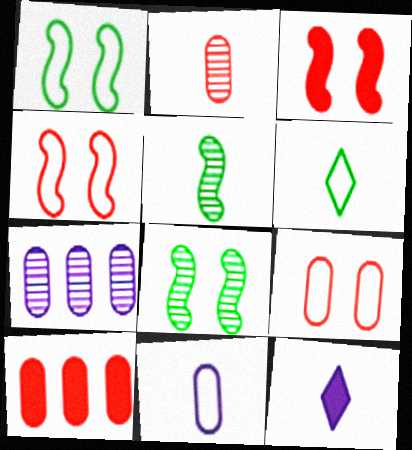[[2, 9, 10], 
[3, 6, 7]]